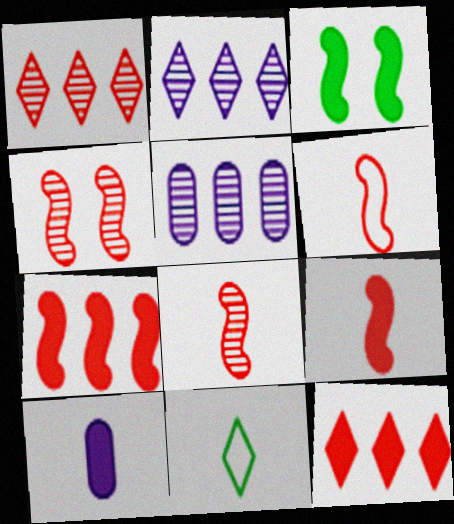[[3, 10, 12], 
[4, 6, 7], 
[6, 8, 9], 
[8, 10, 11]]